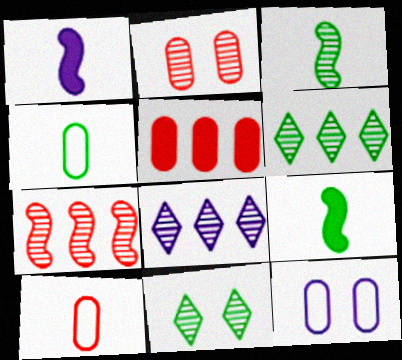[[1, 8, 12], 
[2, 3, 8], 
[2, 5, 10]]